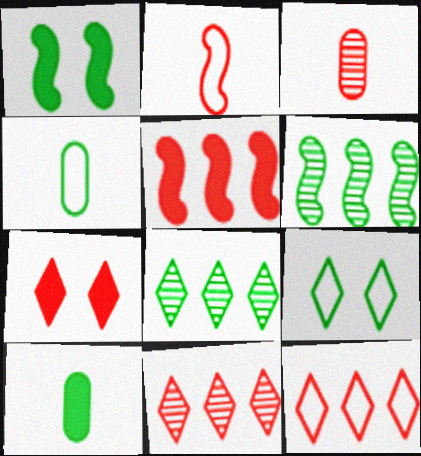[[1, 4, 8], 
[6, 9, 10]]